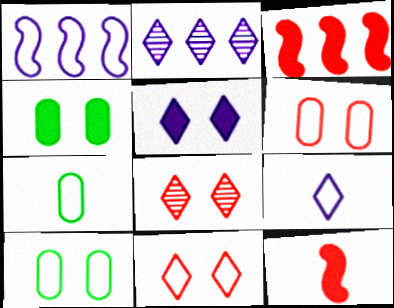[[1, 7, 11], 
[2, 5, 9], 
[2, 10, 12]]